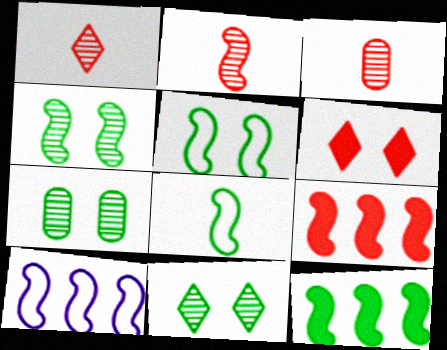[[1, 2, 3], 
[4, 7, 11], 
[4, 8, 12]]